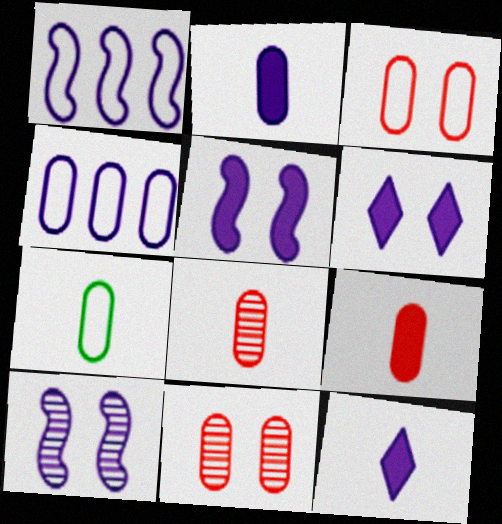[[2, 7, 8], 
[3, 4, 7], 
[4, 10, 12]]